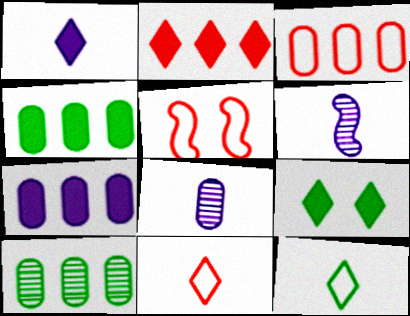[[1, 2, 9], 
[1, 5, 10], 
[3, 5, 11], 
[3, 6, 9], 
[3, 7, 10]]